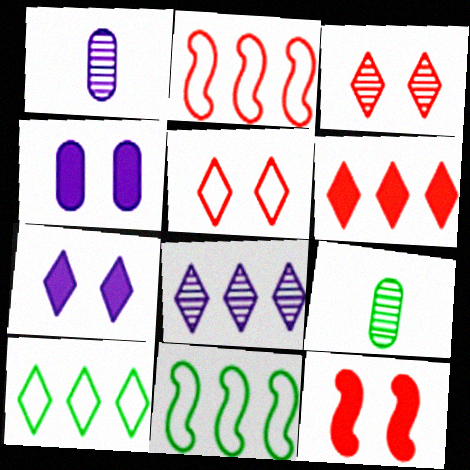[[1, 10, 12], 
[2, 7, 9], 
[6, 8, 10]]